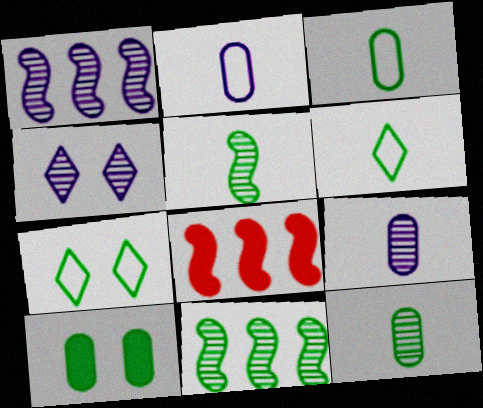[[1, 4, 9], 
[3, 4, 8], 
[6, 10, 11], 
[7, 8, 9]]